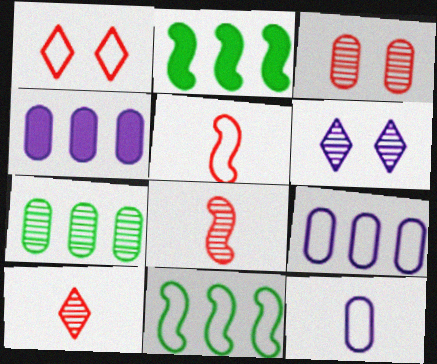[[1, 11, 12], 
[6, 7, 8]]